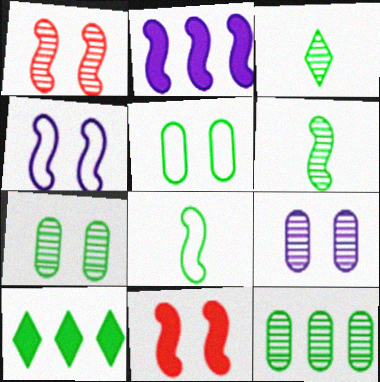[[1, 2, 8], 
[5, 6, 10], 
[7, 8, 10]]